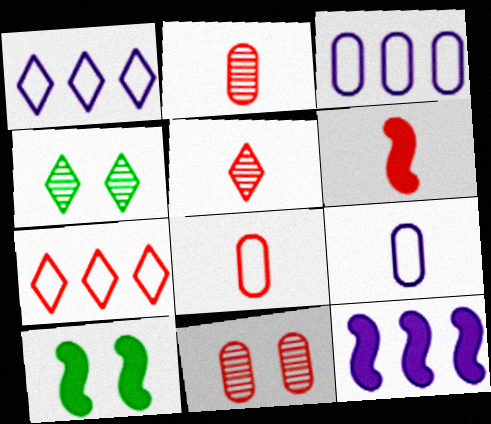[[1, 2, 10], 
[3, 4, 6], 
[3, 5, 10], 
[4, 8, 12], 
[5, 6, 8], 
[6, 7, 11], 
[6, 10, 12]]